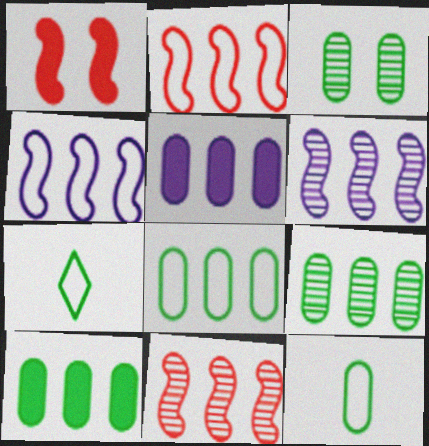[[3, 10, 12], 
[8, 9, 10]]